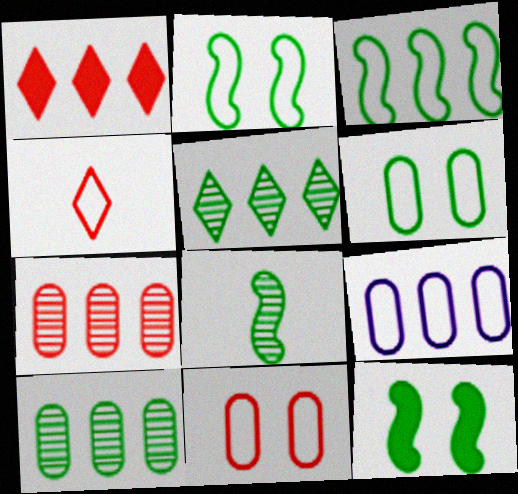[[2, 4, 9], 
[3, 8, 12]]